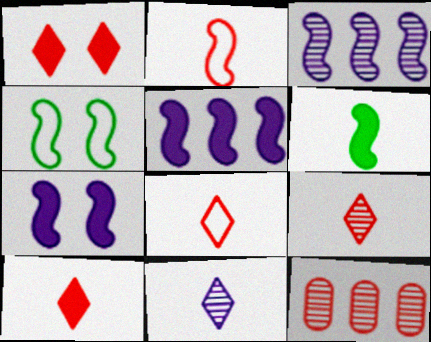[[1, 2, 12], 
[8, 9, 10]]